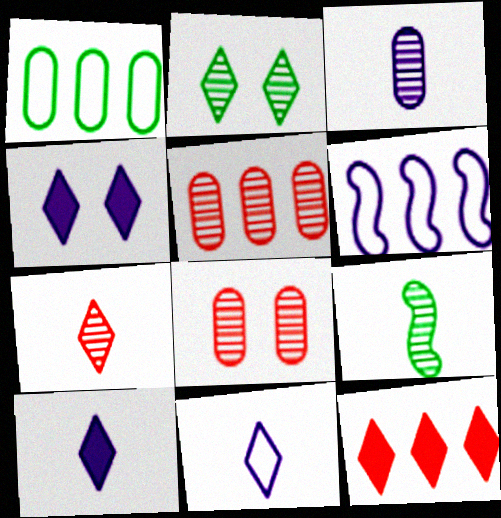[[2, 11, 12], 
[3, 4, 6], 
[3, 7, 9]]